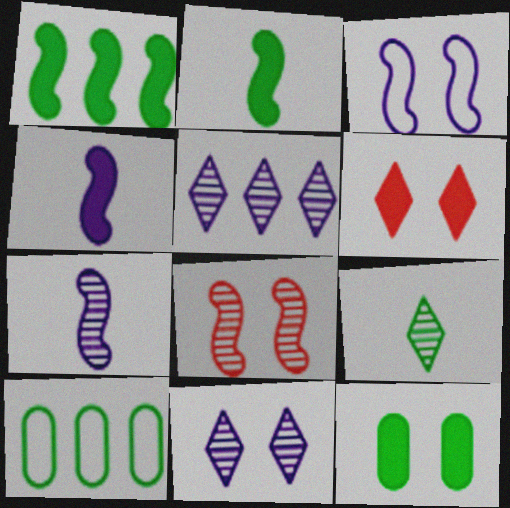[[6, 7, 10]]